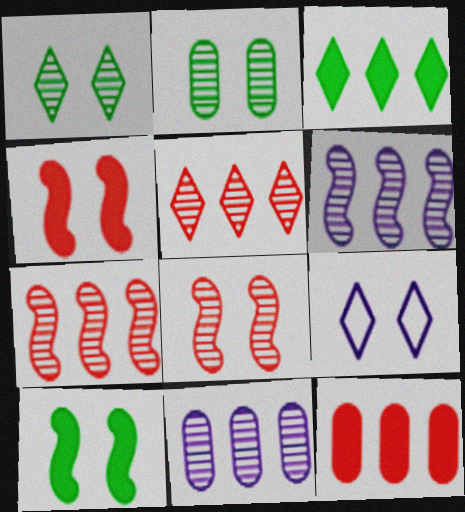[[2, 4, 9]]